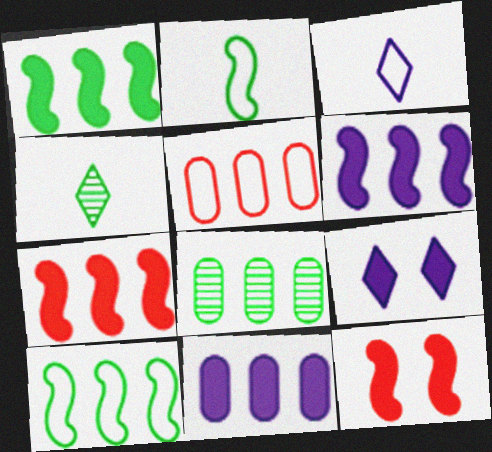[[1, 6, 7], 
[3, 8, 12], 
[5, 8, 11]]